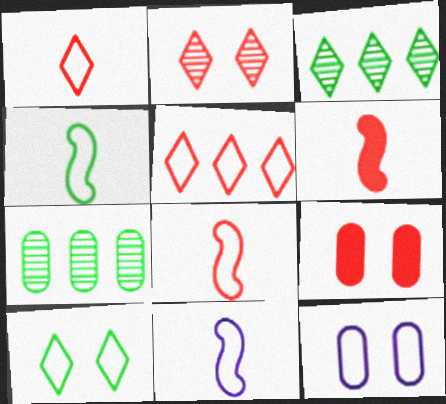[[3, 6, 12], 
[3, 9, 11], 
[4, 5, 12], 
[4, 8, 11]]